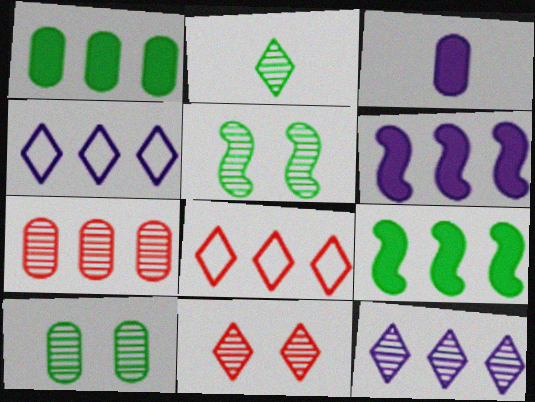[[2, 11, 12], 
[3, 5, 8], 
[4, 7, 9]]